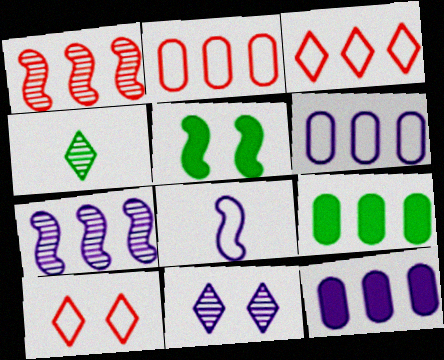[[1, 5, 8], 
[3, 7, 9], 
[8, 11, 12]]